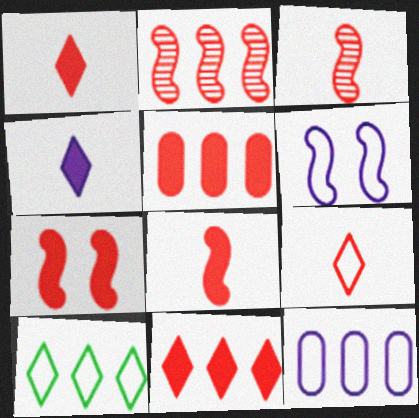[[1, 5, 7]]